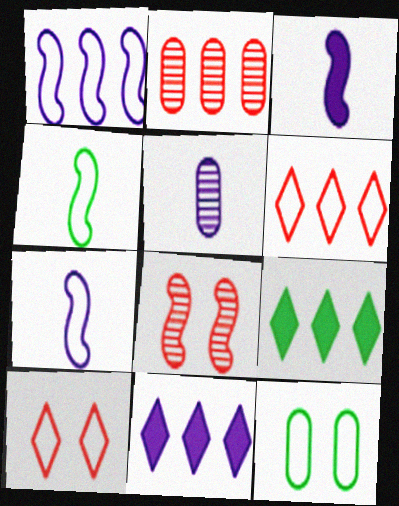[[1, 2, 9], 
[6, 7, 12]]